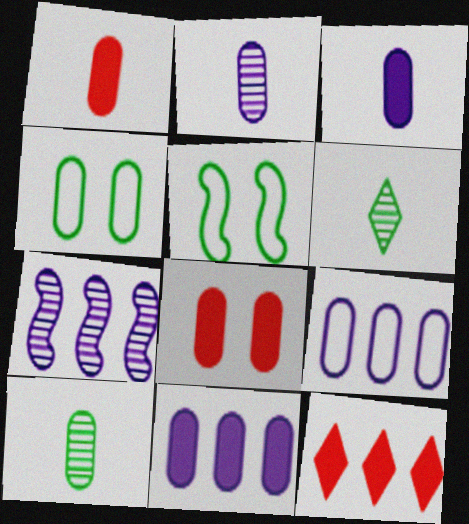[[2, 5, 12], 
[8, 9, 10]]